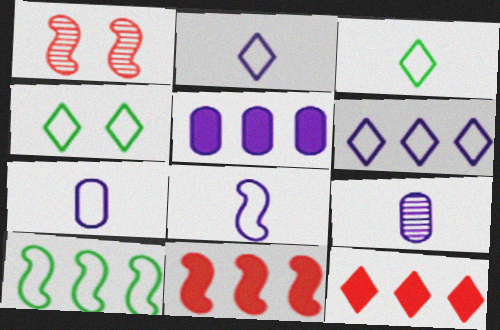[[1, 3, 5], 
[2, 7, 8], 
[4, 9, 11]]